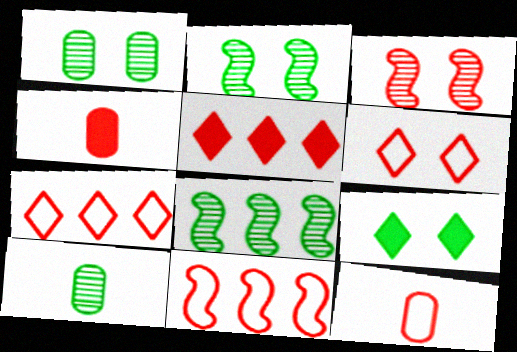[[3, 4, 7], 
[3, 5, 12], 
[6, 11, 12]]